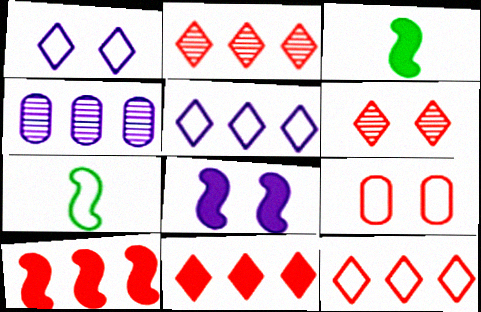[[2, 11, 12], 
[3, 8, 10], 
[5, 7, 9]]